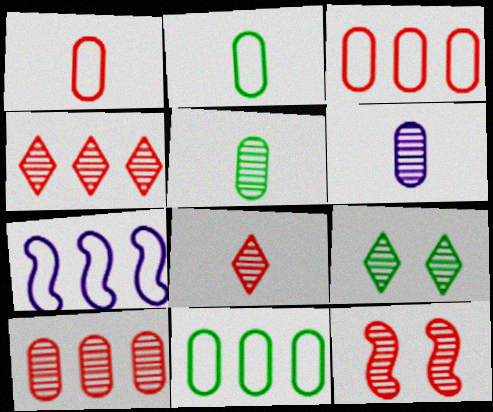[[8, 10, 12]]